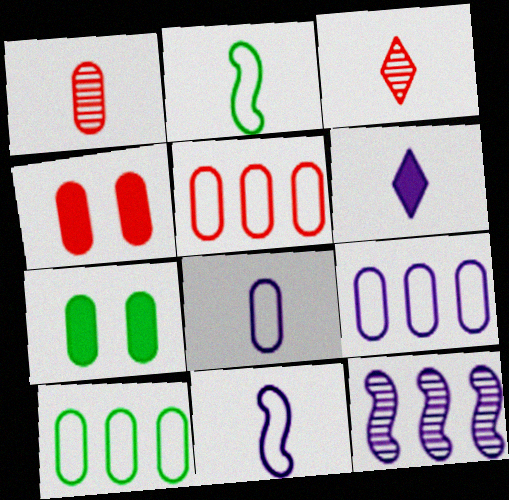[[1, 2, 6], 
[1, 4, 5], 
[1, 7, 9], 
[5, 9, 10]]